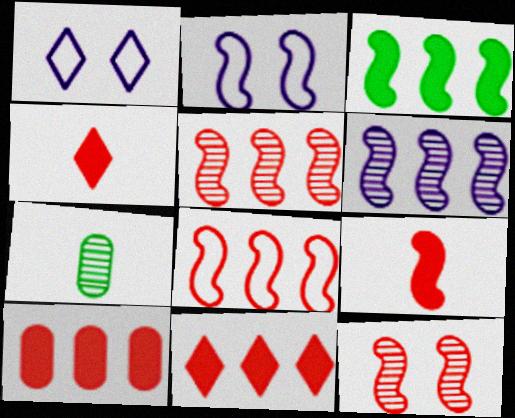[[2, 7, 11], 
[3, 6, 8], 
[8, 9, 12]]